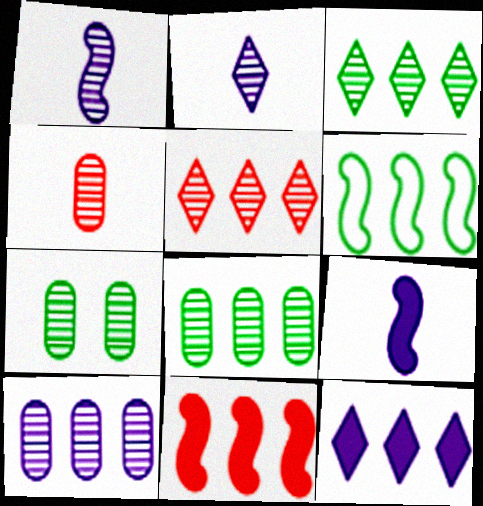[[1, 5, 7], 
[4, 7, 10]]